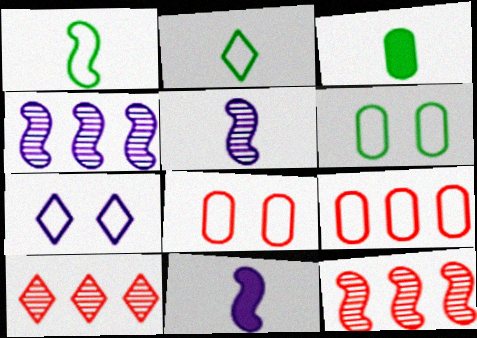[[1, 7, 9], 
[3, 7, 12], 
[6, 10, 11]]